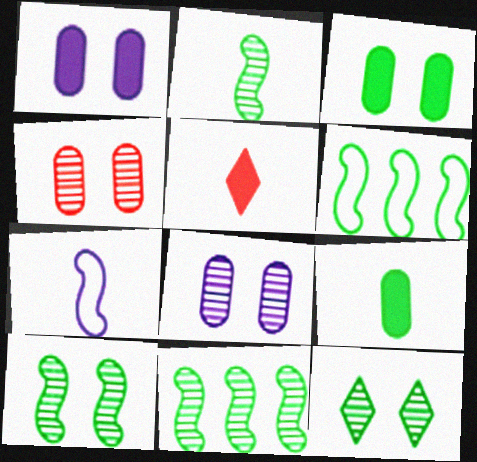[[2, 10, 11], 
[5, 6, 8], 
[6, 9, 12]]